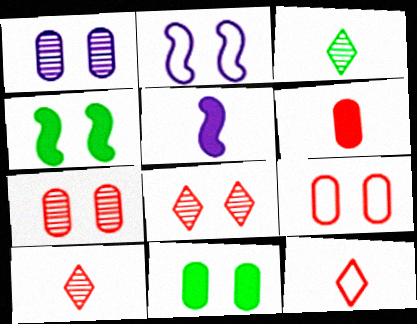[[1, 9, 11], 
[2, 8, 11]]